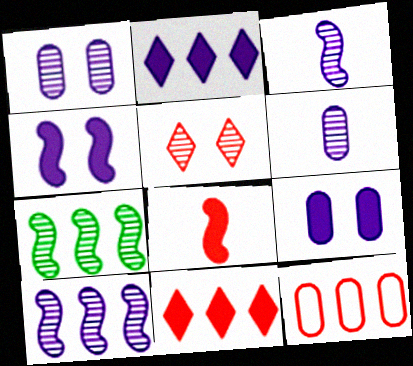[[2, 7, 12], 
[5, 6, 7], 
[5, 8, 12]]